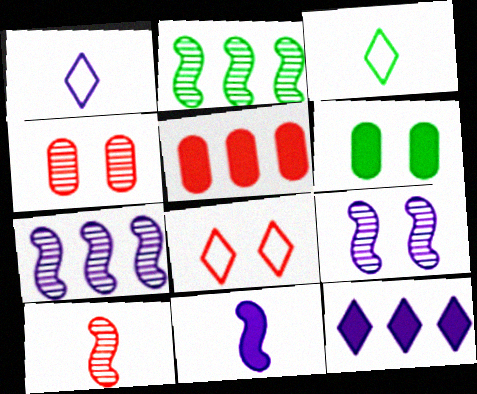[[2, 3, 6], 
[2, 9, 10], 
[3, 5, 9], 
[5, 8, 10], 
[6, 8, 9]]